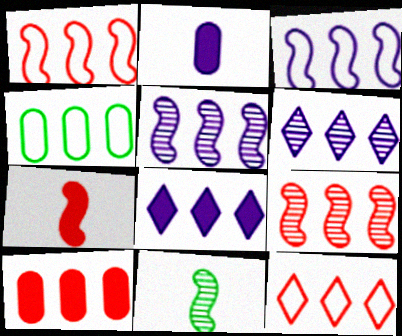[[3, 4, 12], 
[4, 8, 9], 
[9, 10, 12]]